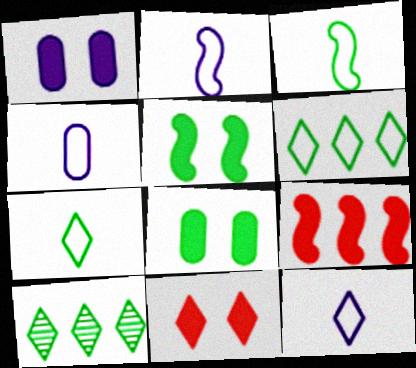[[1, 5, 11], 
[2, 4, 12], 
[3, 8, 10], 
[10, 11, 12]]